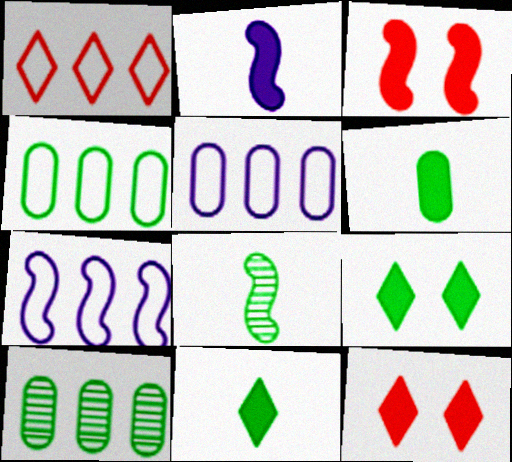[[1, 4, 7], 
[3, 7, 8], 
[4, 8, 9], 
[5, 8, 12]]